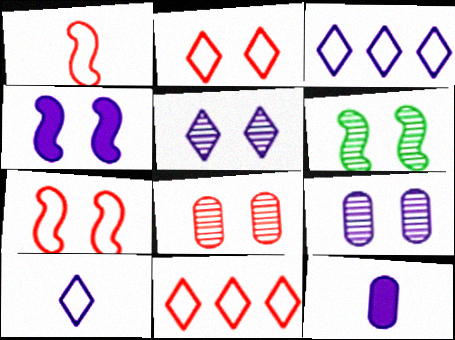[[4, 6, 7], 
[5, 6, 8], 
[6, 11, 12]]